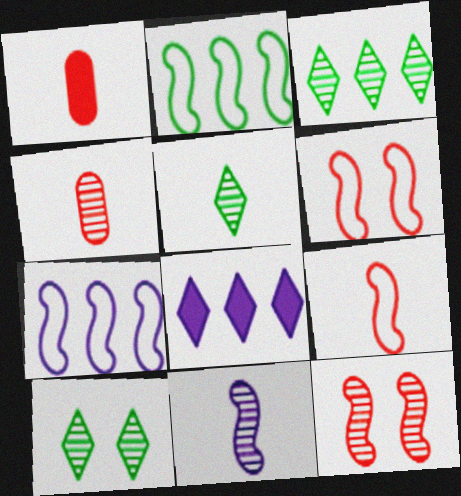[[1, 7, 10], 
[3, 5, 10], 
[4, 5, 11]]